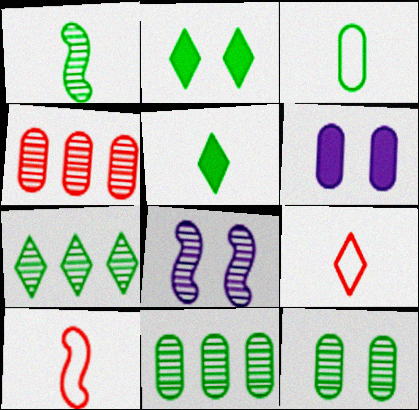[[1, 3, 5], 
[1, 7, 12], 
[3, 4, 6], 
[6, 7, 10]]